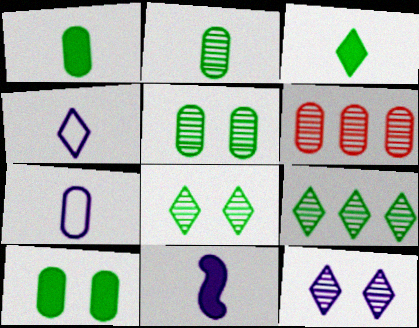[[6, 7, 10]]